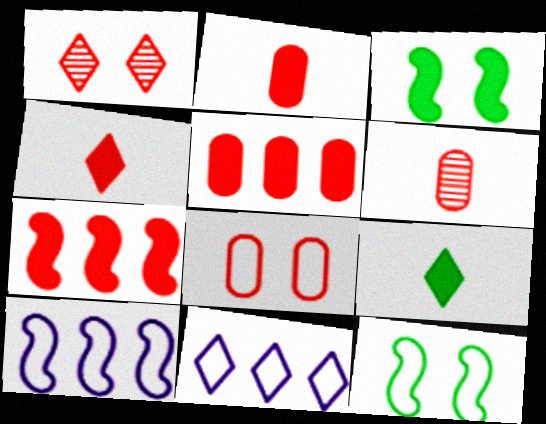[[1, 9, 11], 
[3, 6, 11], 
[5, 6, 8]]